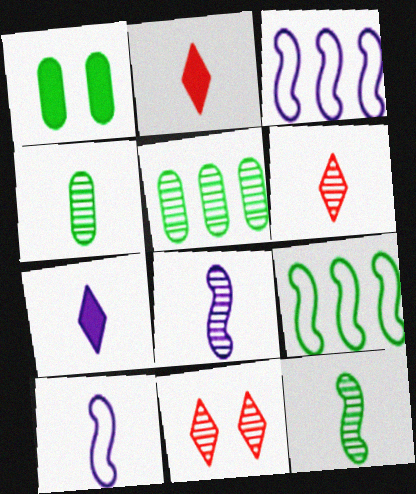[[1, 3, 6], 
[2, 4, 10], 
[4, 6, 8], 
[5, 8, 11]]